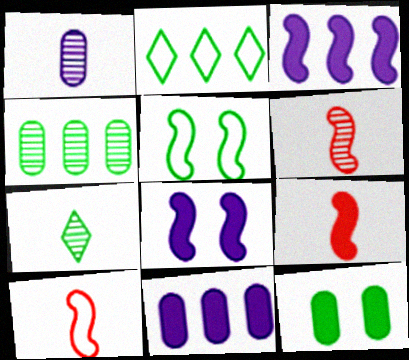[[1, 6, 7], 
[3, 5, 6], 
[6, 9, 10]]